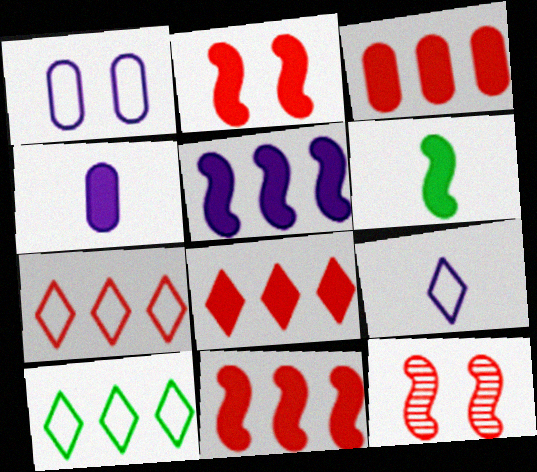[[2, 5, 6], 
[3, 8, 11], 
[4, 10, 12]]